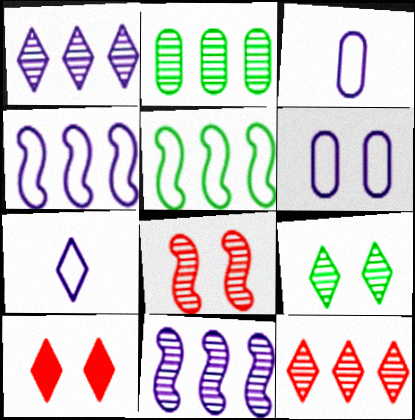[[2, 11, 12], 
[4, 6, 7]]